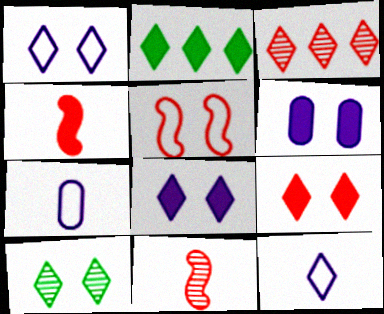[[1, 9, 10], 
[2, 4, 6], 
[5, 6, 10]]